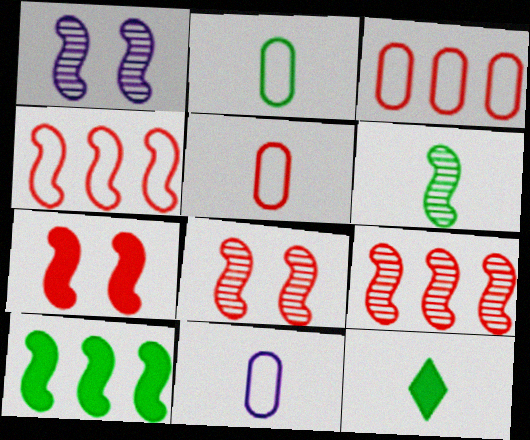[[1, 3, 12], 
[1, 6, 9], 
[2, 5, 11], 
[2, 6, 12]]